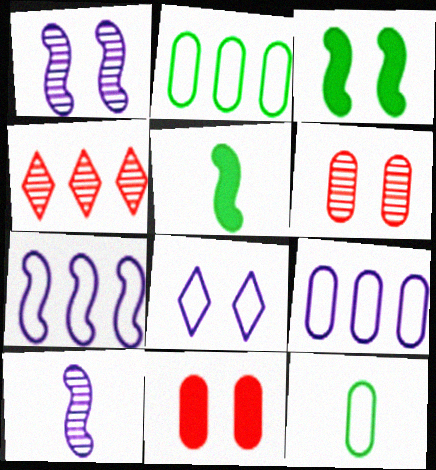[[3, 6, 8]]